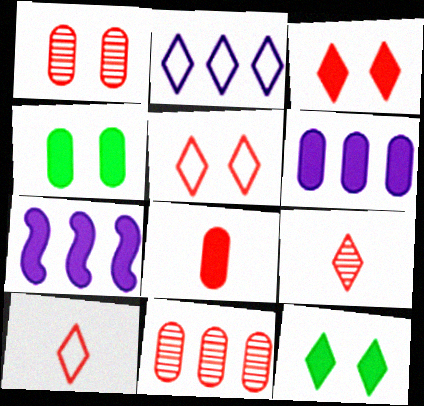[[2, 9, 12], 
[4, 6, 8], 
[7, 8, 12]]